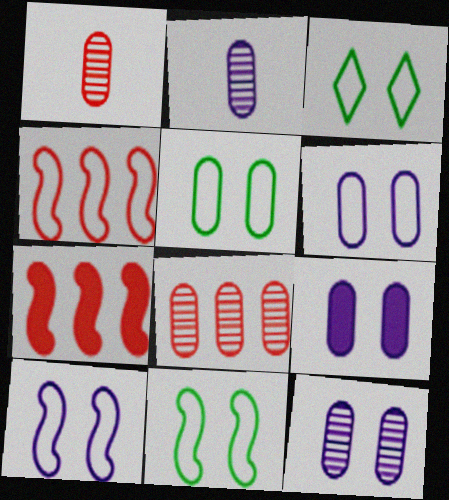[[2, 3, 7], 
[3, 5, 11], 
[6, 9, 12]]